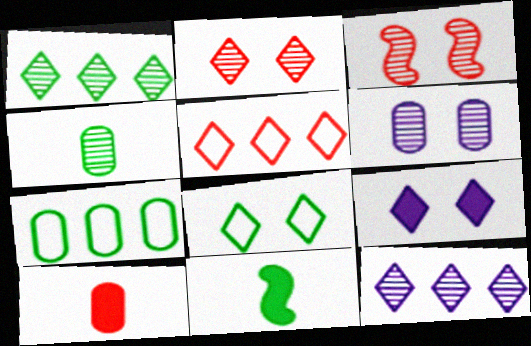[[2, 8, 9], 
[3, 4, 12], 
[3, 5, 10], 
[5, 6, 11], 
[6, 7, 10]]